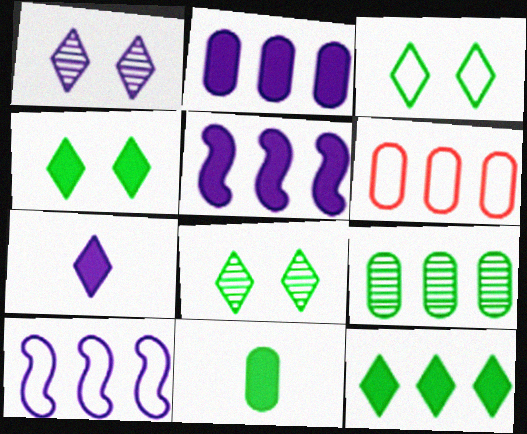[[2, 6, 9], 
[3, 4, 8]]